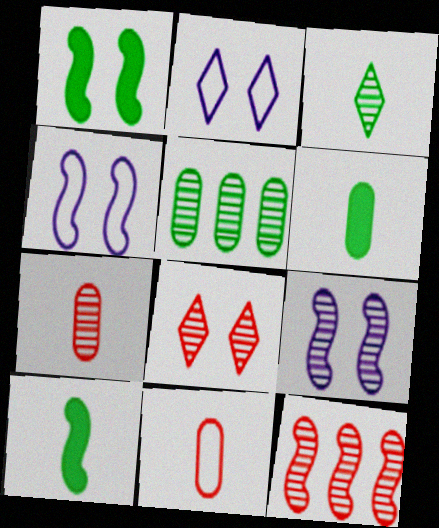[[2, 6, 12], 
[4, 10, 12], 
[7, 8, 12]]